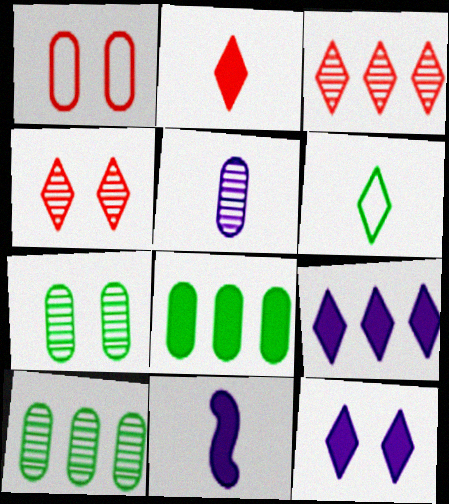[[1, 5, 8], 
[3, 6, 12], 
[4, 6, 9]]